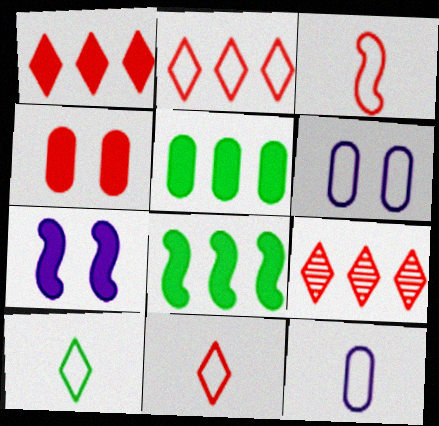[[1, 2, 9], 
[3, 4, 9], 
[3, 10, 12]]